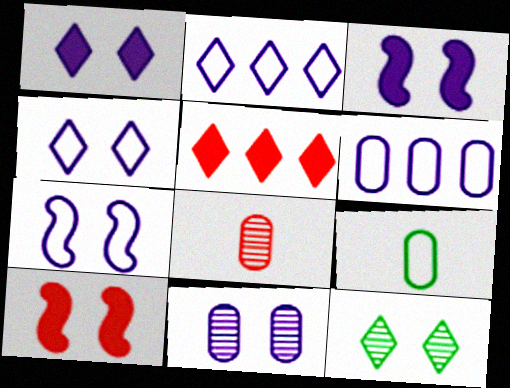[[1, 7, 11], 
[3, 4, 11]]